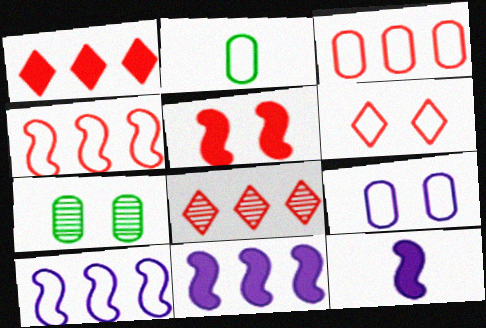[[2, 3, 9], 
[2, 6, 10]]